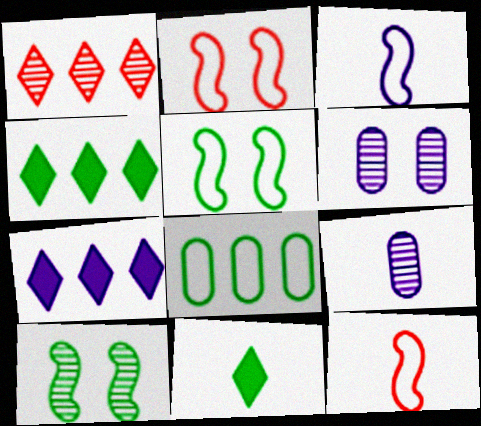[[1, 9, 10], 
[2, 4, 9], 
[3, 6, 7], 
[4, 6, 12], 
[8, 10, 11], 
[9, 11, 12]]